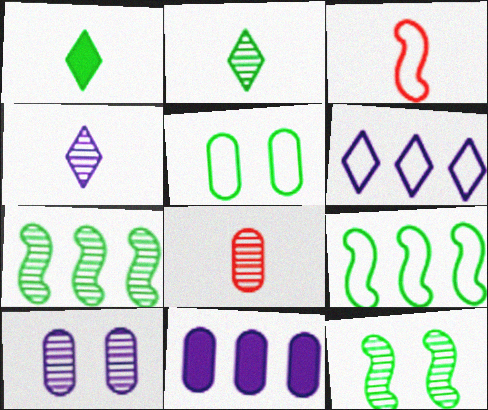[[1, 5, 7], 
[3, 5, 6], 
[5, 8, 11]]